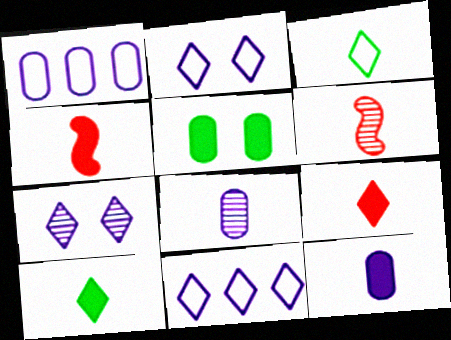[[3, 4, 8], 
[3, 6, 12], 
[4, 10, 12], 
[5, 6, 11]]